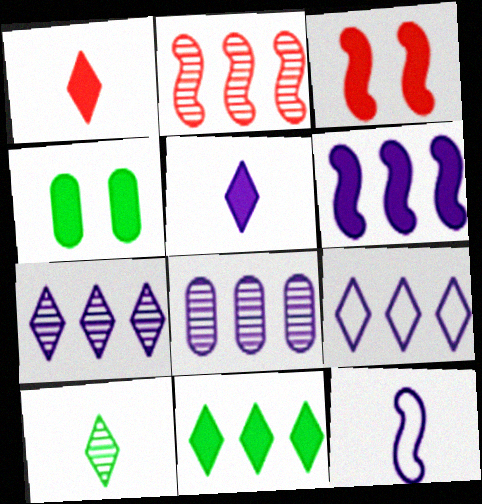[[1, 4, 6], 
[6, 8, 9]]